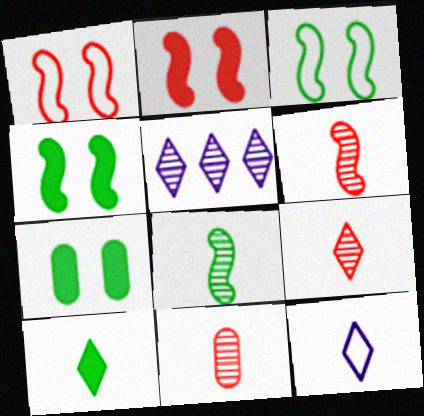[[6, 9, 11], 
[9, 10, 12]]